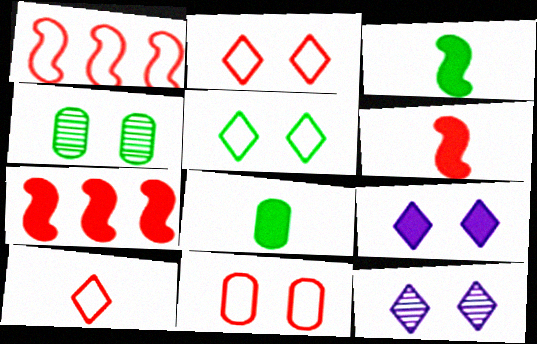[[1, 8, 12], 
[1, 10, 11], 
[7, 8, 9]]